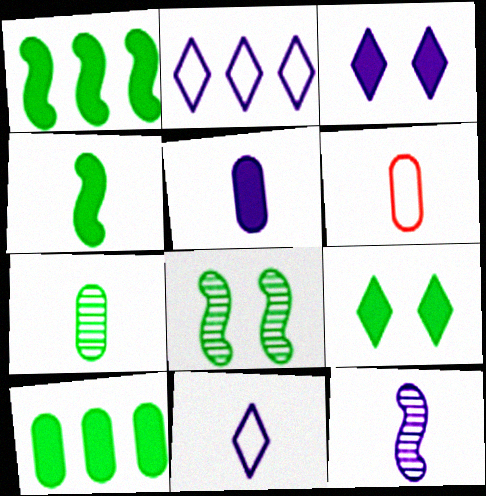[[4, 9, 10], 
[5, 6, 7], 
[5, 11, 12]]